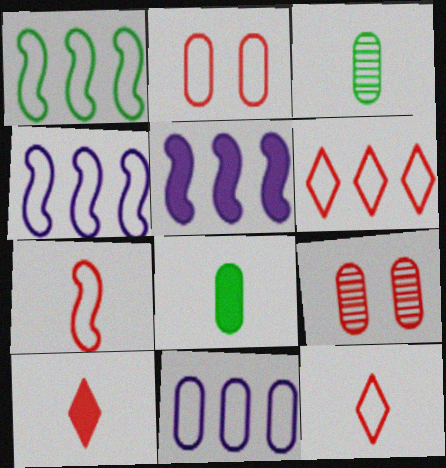[[1, 6, 11], 
[2, 6, 7], 
[8, 9, 11]]